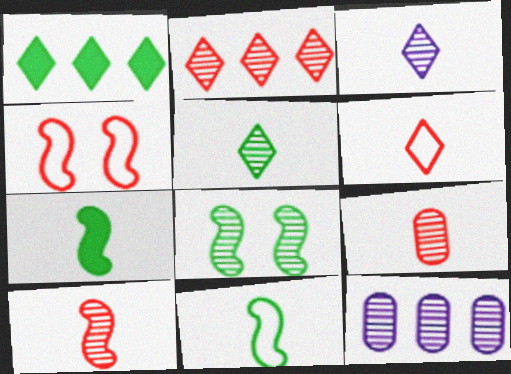[]